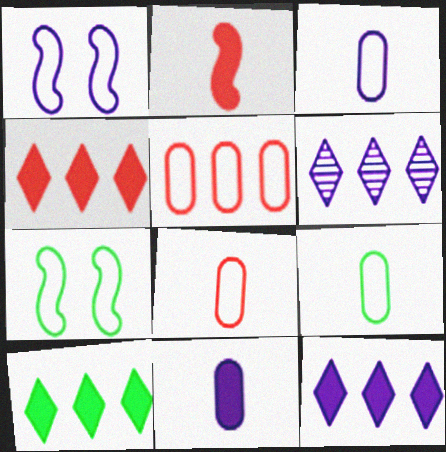[[1, 6, 11], 
[3, 8, 9], 
[4, 10, 12]]